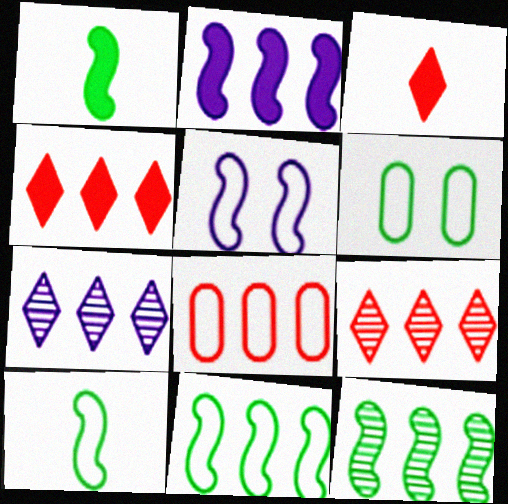[]